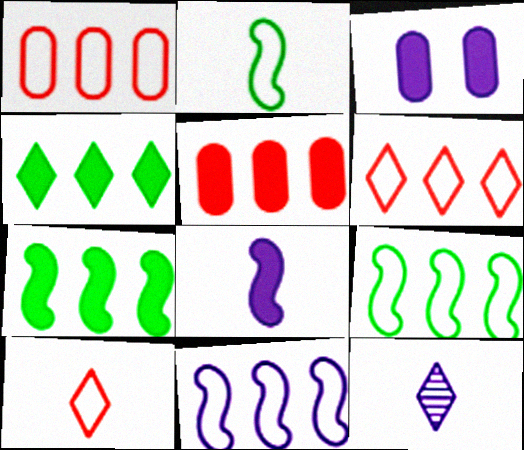[[3, 11, 12]]